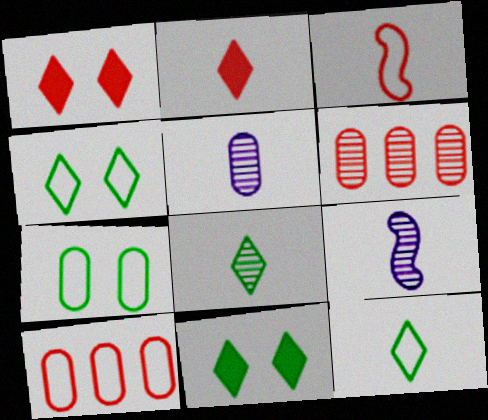[[1, 3, 6], 
[9, 10, 11]]